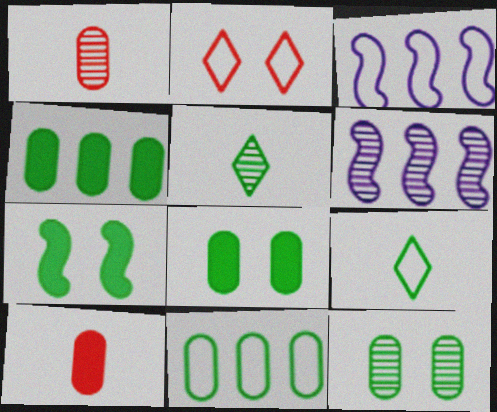[[5, 7, 11]]